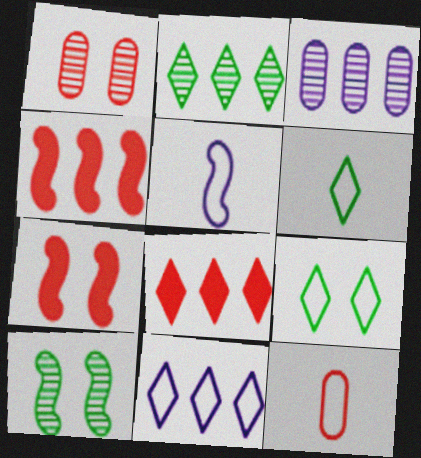[[2, 8, 11], 
[3, 6, 7], 
[4, 5, 10], 
[5, 6, 12]]